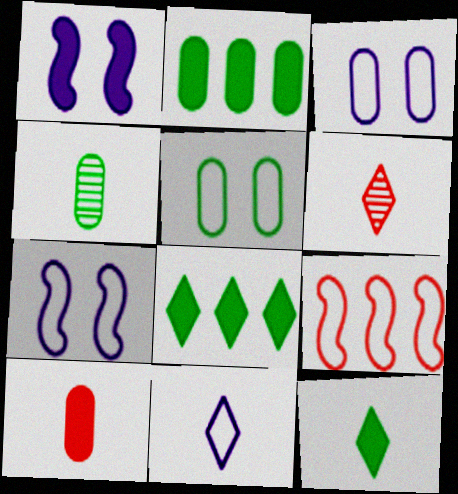[[1, 8, 10], 
[2, 4, 5], 
[2, 6, 7], 
[5, 9, 11], 
[6, 11, 12]]